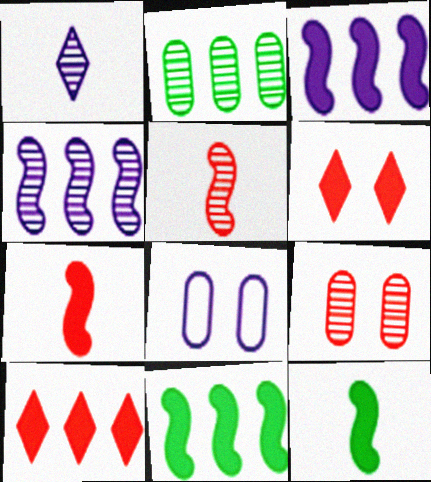[[1, 3, 8]]